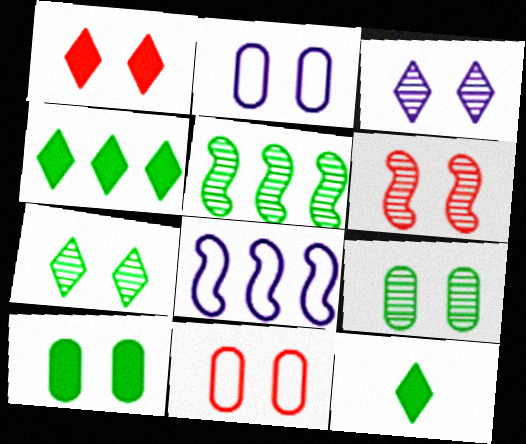[[1, 6, 11], 
[3, 6, 9]]